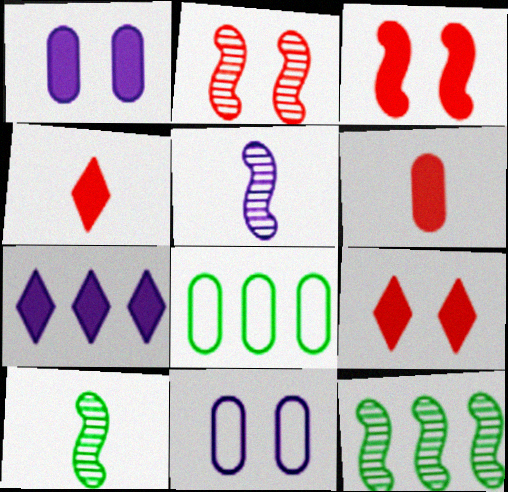[[2, 5, 12], 
[4, 11, 12], 
[5, 7, 11], 
[5, 8, 9]]